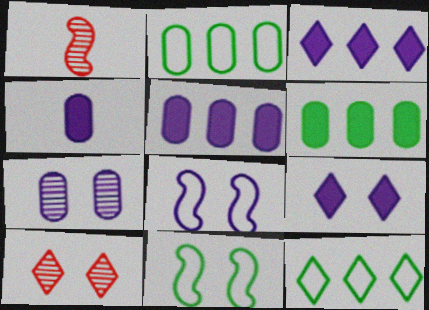[[1, 2, 9], 
[7, 8, 9]]